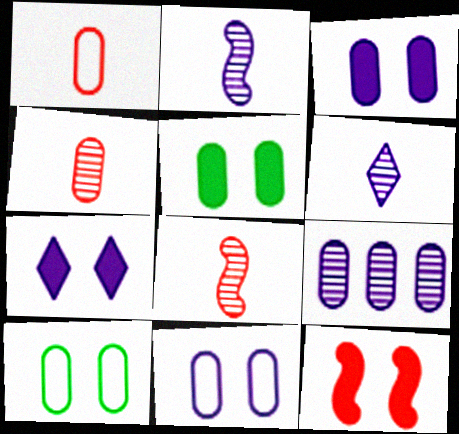[[1, 5, 9], 
[5, 7, 12]]